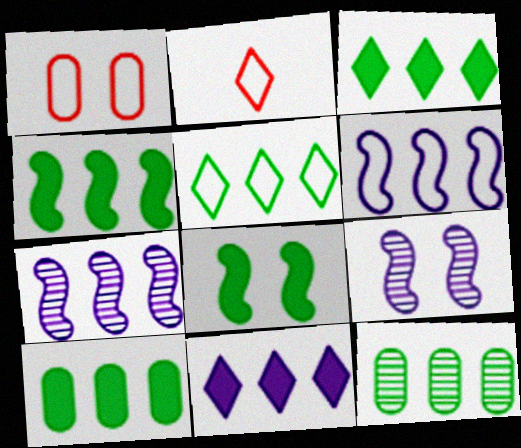[[2, 9, 10], 
[3, 4, 10], 
[4, 5, 12]]